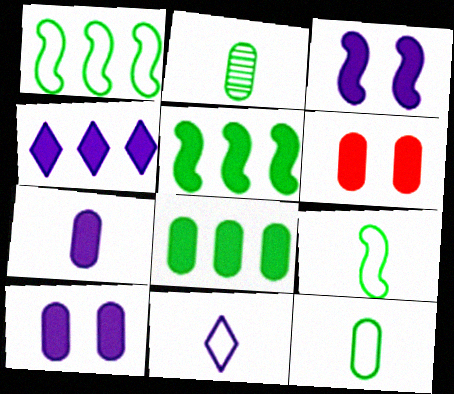[[3, 4, 7], 
[6, 7, 8]]